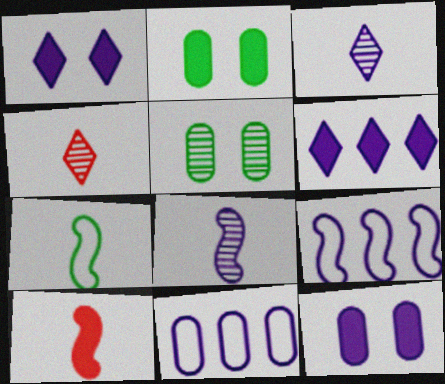[[1, 8, 11], 
[2, 4, 9], 
[2, 6, 10], 
[3, 9, 12], 
[7, 8, 10]]